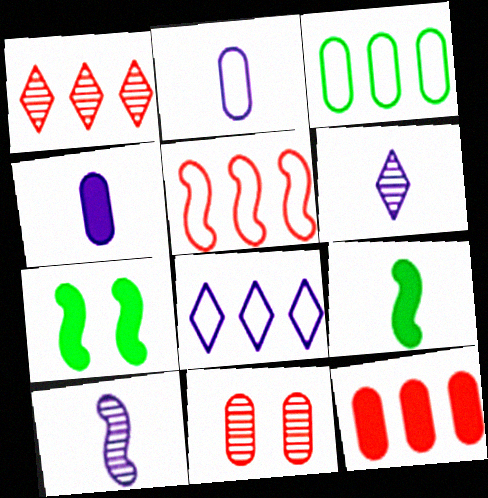[[1, 2, 7], 
[1, 5, 12], 
[3, 4, 11], 
[3, 5, 8], 
[5, 7, 10], 
[8, 9, 11]]